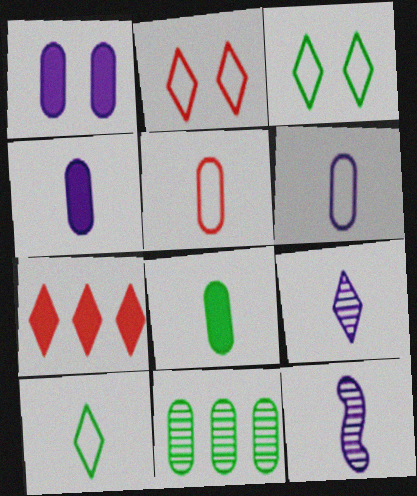[[1, 5, 11], 
[3, 7, 9]]